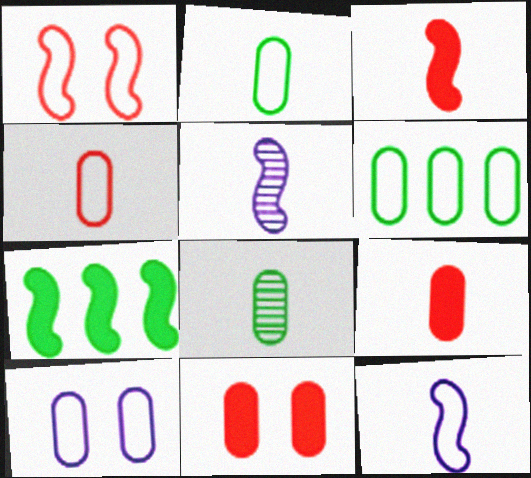[[1, 5, 7], 
[4, 6, 10]]